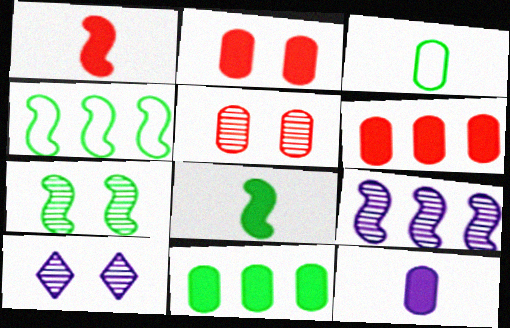[[2, 11, 12], 
[4, 7, 8], 
[5, 7, 10]]